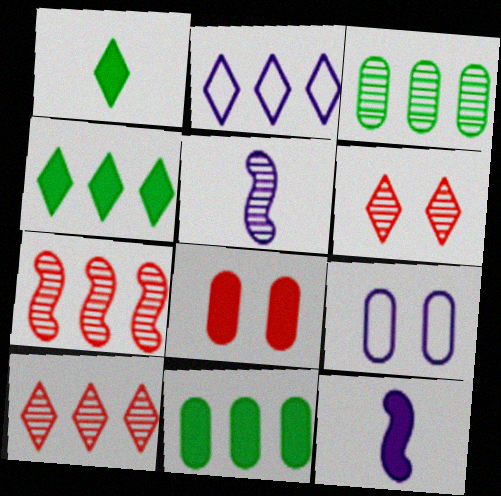[[1, 2, 6], 
[1, 7, 9], 
[2, 4, 10], 
[2, 7, 11], 
[3, 5, 6], 
[4, 8, 12]]